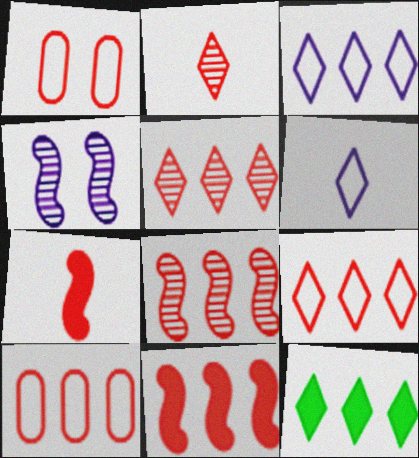[[1, 2, 11], 
[1, 5, 7], 
[3, 5, 12], 
[5, 10, 11]]